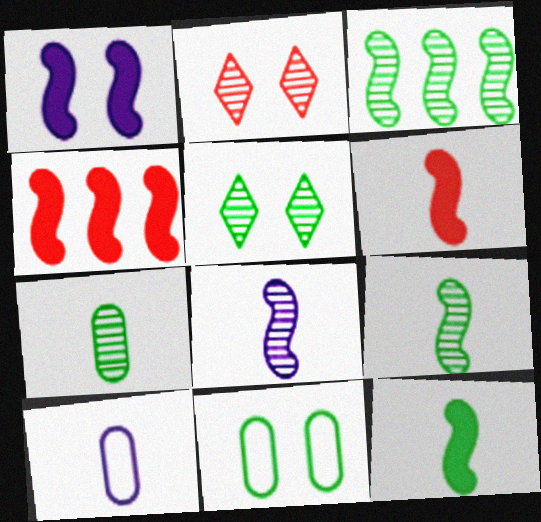[[1, 2, 11], 
[1, 4, 12], 
[3, 5, 7], 
[4, 5, 10]]